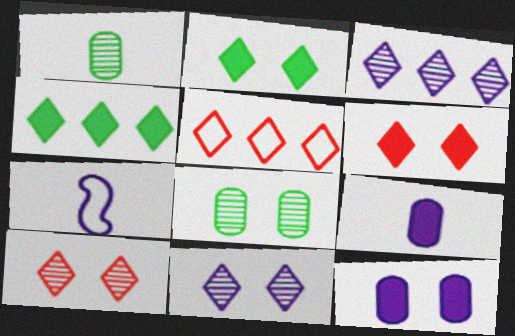[[3, 4, 5], 
[3, 7, 12]]